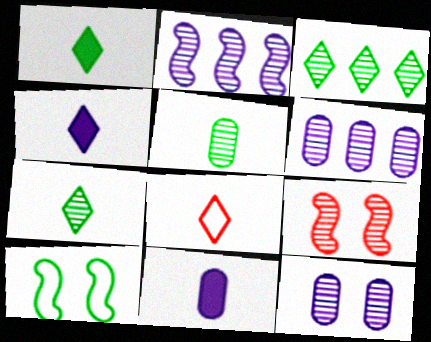[[4, 7, 8], 
[6, 7, 9]]